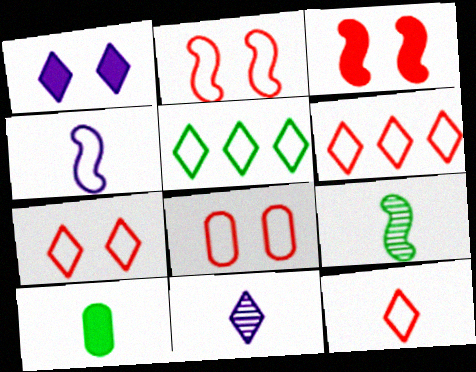[[2, 7, 8], 
[4, 5, 8], 
[6, 7, 12]]